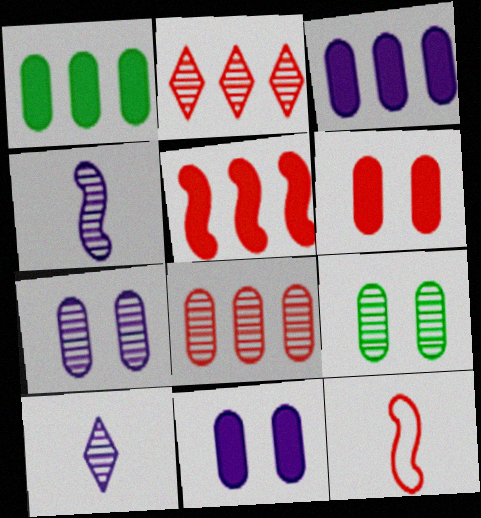[[2, 4, 9], 
[2, 6, 12]]